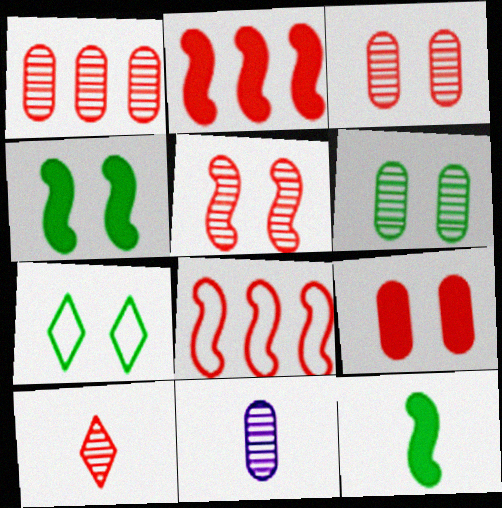[[1, 5, 10], 
[1, 6, 11], 
[2, 7, 11], 
[4, 6, 7], 
[8, 9, 10]]